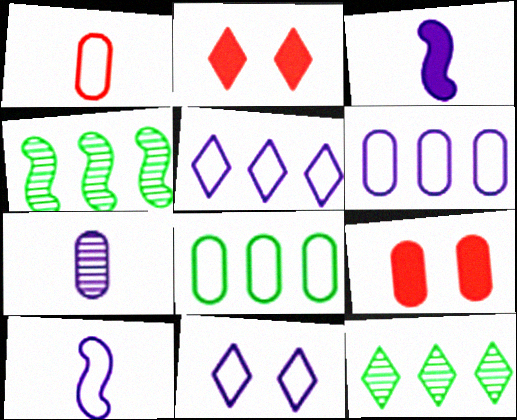[[6, 10, 11], 
[7, 8, 9], 
[9, 10, 12]]